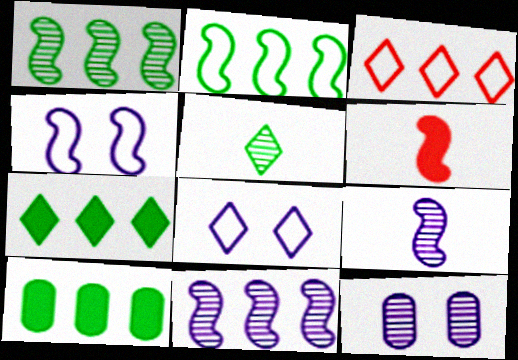[[1, 4, 6], 
[3, 10, 11]]